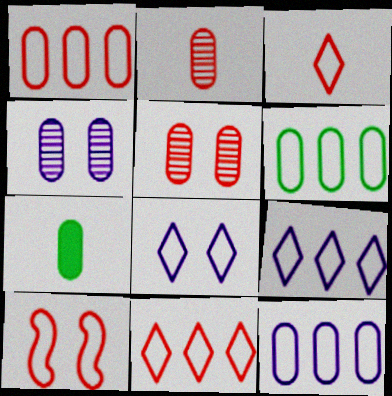[[1, 3, 10], 
[1, 4, 7], 
[1, 6, 12], 
[5, 7, 12]]